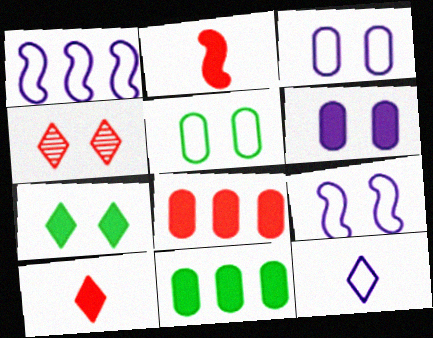[[1, 3, 12]]